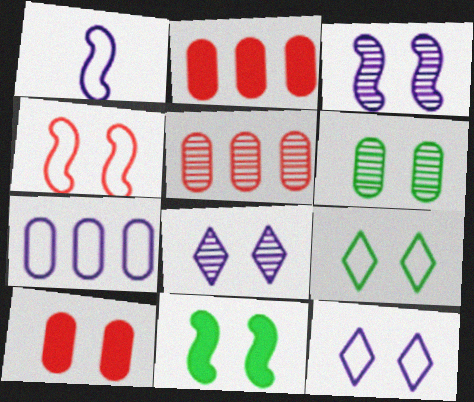[[1, 7, 12], 
[3, 4, 11], 
[3, 9, 10], 
[6, 9, 11]]